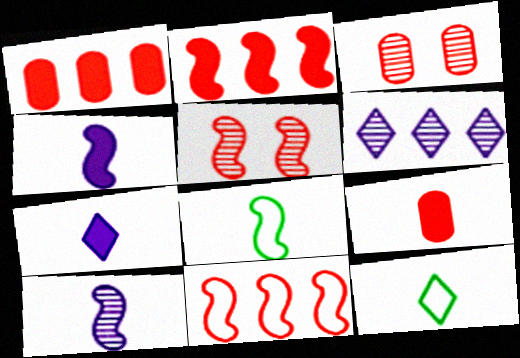[[9, 10, 12]]